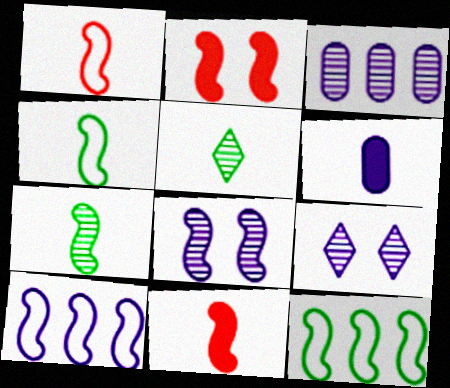[[1, 5, 6], 
[2, 7, 10], 
[6, 9, 10], 
[8, 11, 12]]